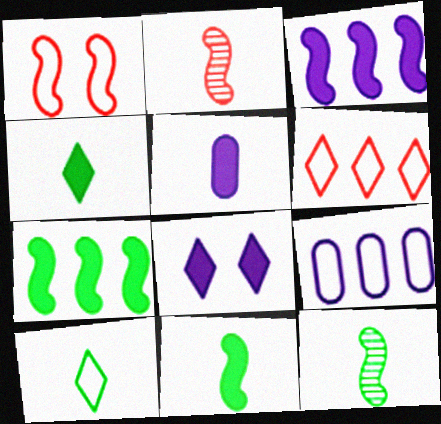[[1, 3, 12], 
[1, 9, 10], 
[2, 5, 10], 
[3, 5, 8]]